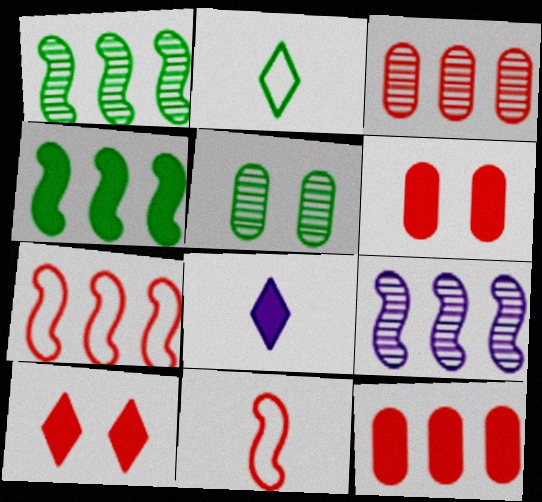[[2, 4, 5], 
[2, 6, 9], 
[3, 10, 11], 
[4, 6, 8], 
[4, 7, 9], 
[5, 7, 8]]